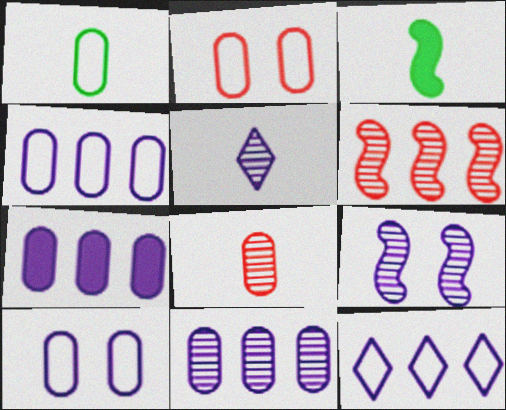[[1, 2, 4], 
[4, 7, 11], 
[5, 9, 11]]